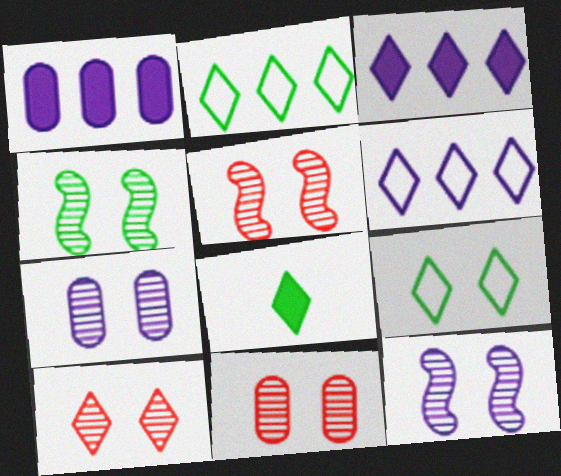[[4, 5, 12], 
[4, 7, 10], 
[5, 10, 11], 
[6, 8, 10]]